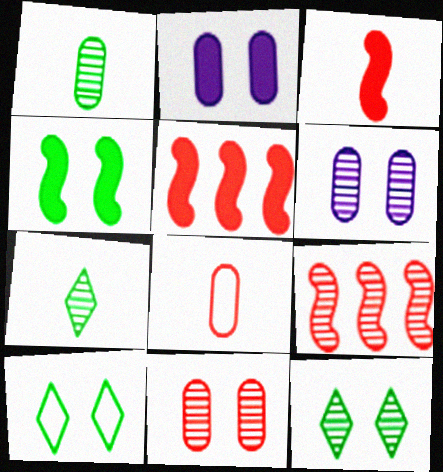[[6, 7, 9]]